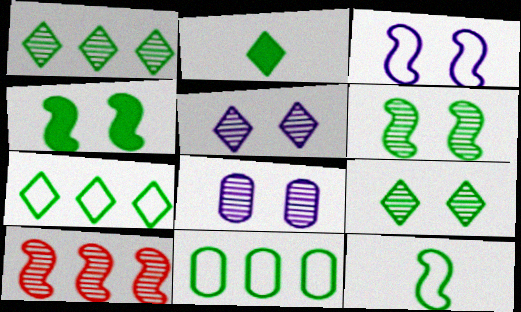[[2, 6, 11], 
[2, 7, 9]]